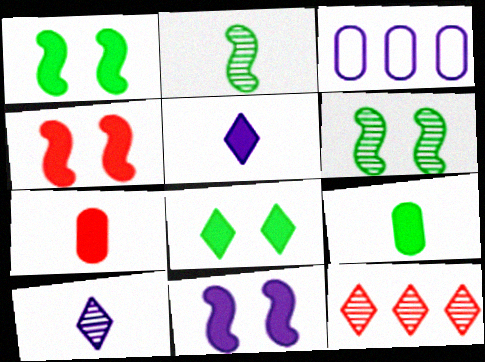[[1, 4, 11], 
[3, 10, 11]]